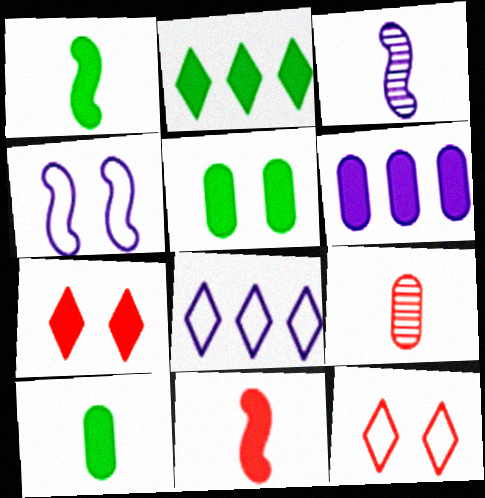[[1, 2, 5], 
[1, 6, 7], 
[2, 4, 9]]